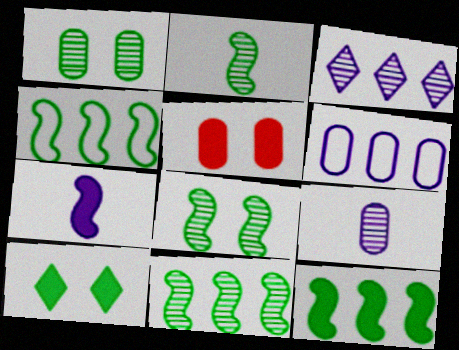[[2, 8, 11], 
[4, 11, 12]]